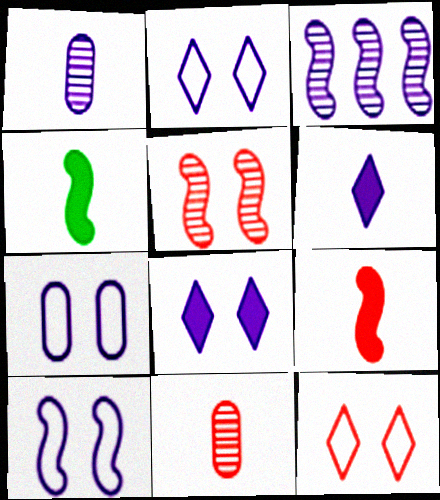[[2, 7, 10], 
[3, 6, 7]]